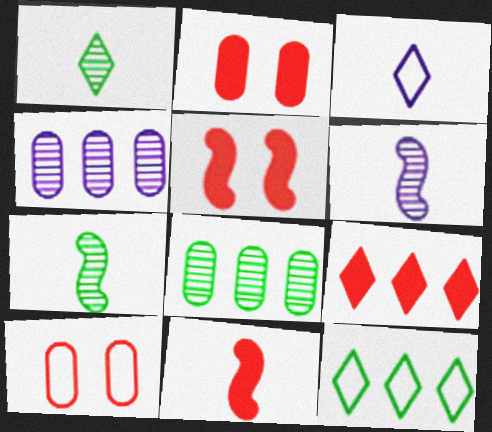[[2, 6, 12], 
[2, 9, 11], 
[3, 5, 8]]